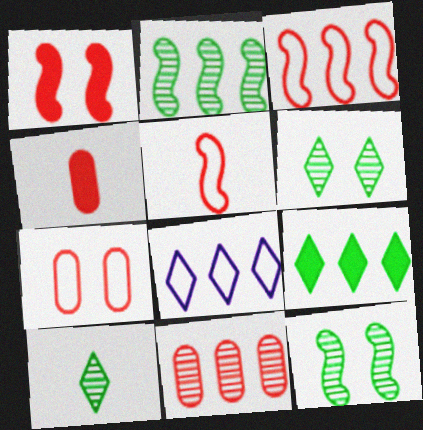[[4, 7, 11], 
[4, 8, 12]]